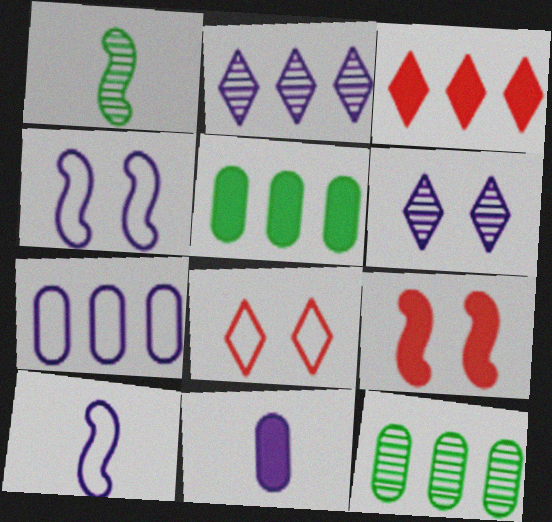[[2, 4, 11]]